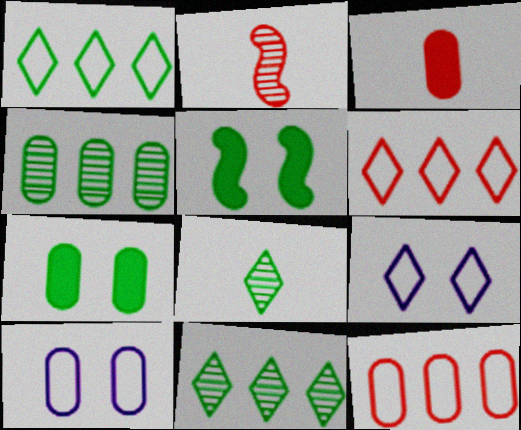[[3, 4, 10]]